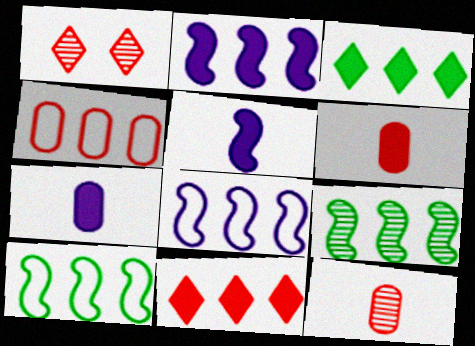[[1, 7, 10]]